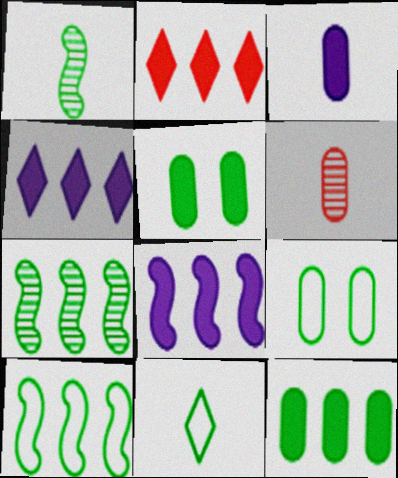[[2, 8, 12], 
[5, 7, 11], 
[9, 10, 11]]